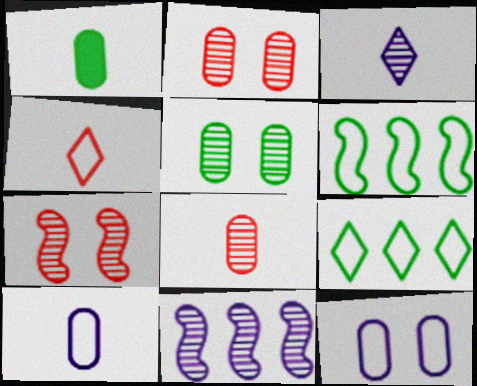[[1, 8, 10], 
[4, 6, 12]]